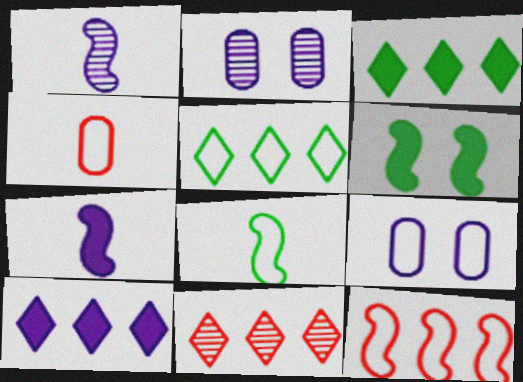[[1, 6, 12], 
[1, 9, 10], 
[5, 10, 11]]